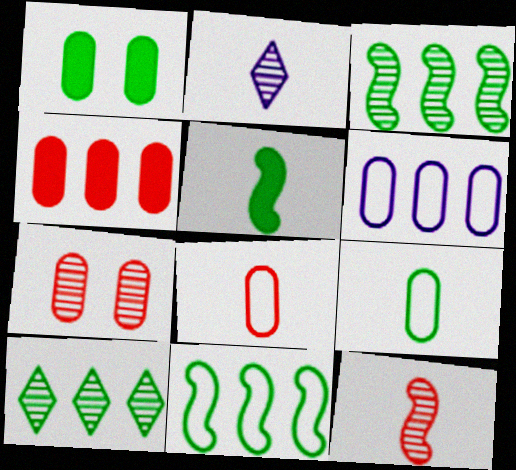[[2, 3, 7], 
[2, 5, 8], 
[4, 7, 8]]